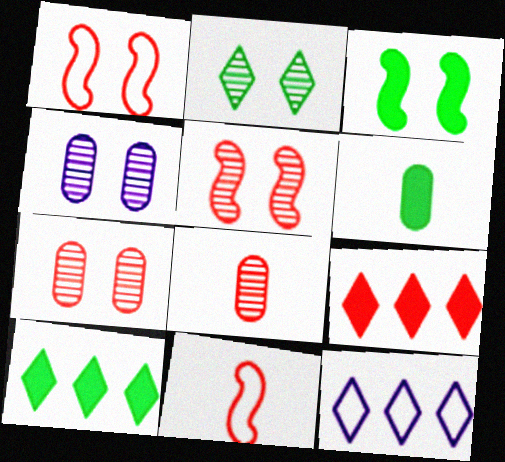[[1, 8, 9], 
[2, 4, 5], 
[3, 6, 10], 
[3, 8, 12], 
[4, 10, 11], 
[5, 6, 12], 
[7, 9, 11]]